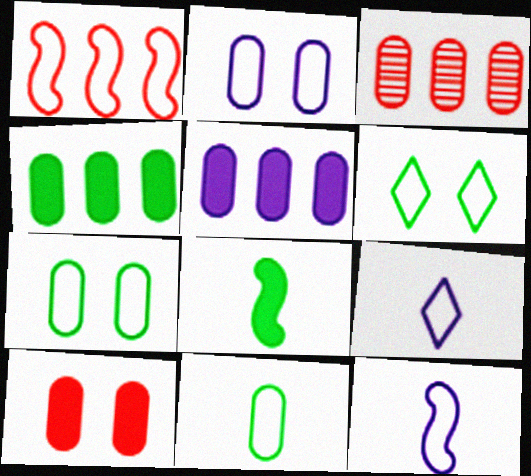[[1, 7, 9]]